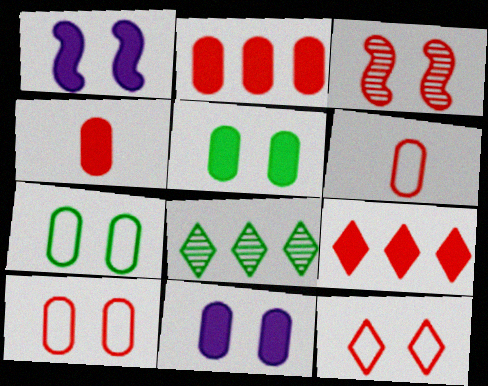[[1, 6, 8], 
[3, 6, 9]]